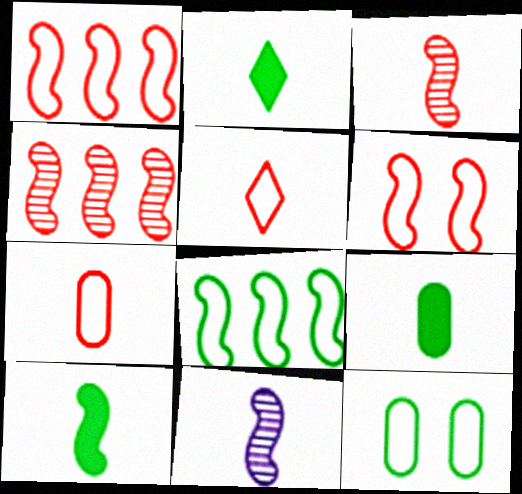[[2, 7, 11], 
[2, 9, 10], 
[5, 9, 11]]